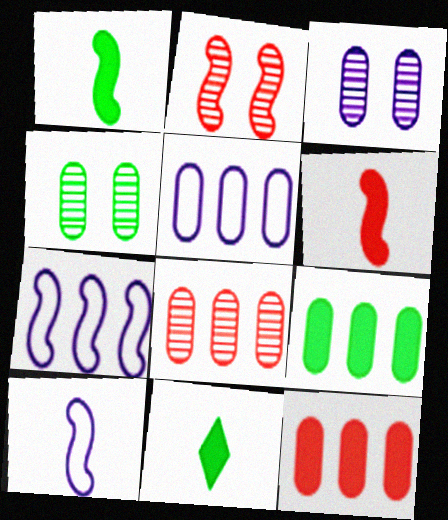[[1, 2, 7], 
[2, 5, 11], 
[5, 8, 9]]